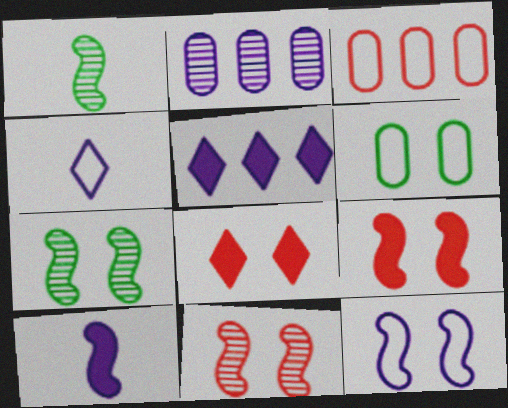[[7, 9, 12]]